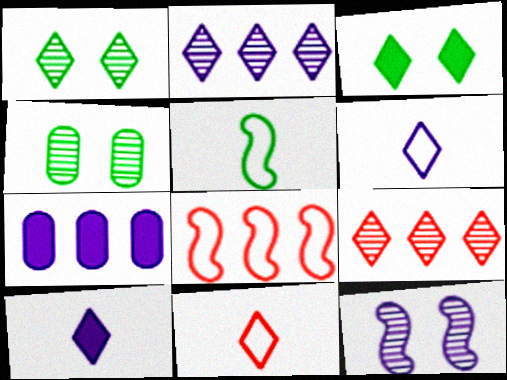[[2, 3, 11], 
[3, 6, 9], 
[4, 8, 10], 
[6, 7, 12]]